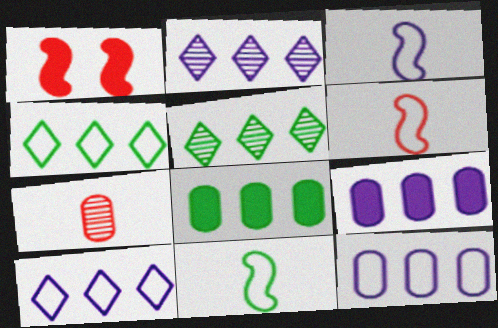[[3, 6, 11]]